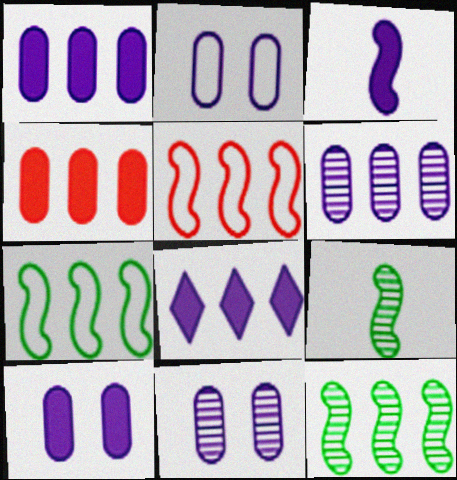[[2, 10, 11], 
[3, 8, 10]]